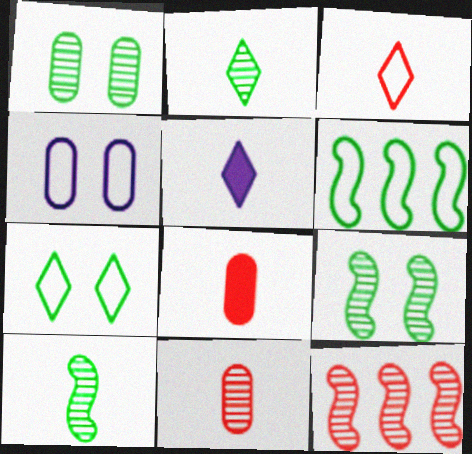[[2, 3, 5], 
[3, 4, 6]]